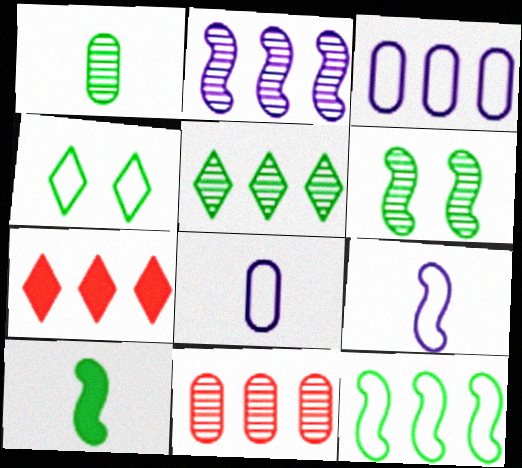[[1, 5, 6], 
[2, 5, 11], 
[6, 7, 8], 
[6, 10, 12]]